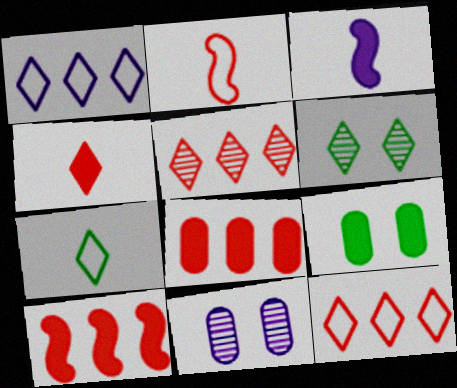[[1, 3, 11], 
[1, 4, 6], 
[7, 10, 11]]